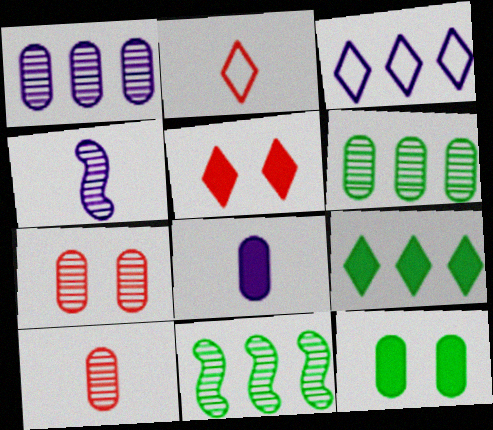[]